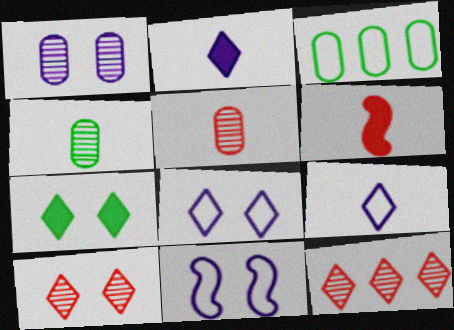[[4, 6, 9], 
[7, 8, 10], 
[7, 9, 12]]